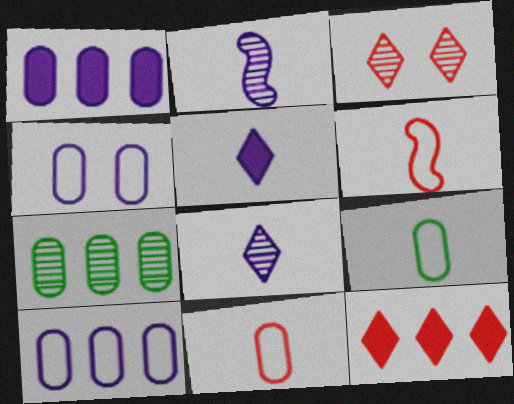[[2, 3, 7]]